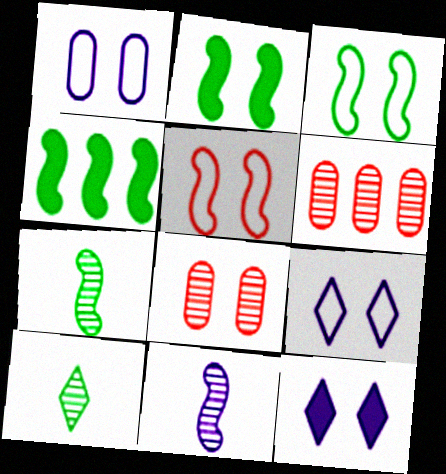[[2, 8, 9], 
[3, 4, 7], 
[3, 8, 12], 
[4, 5, 11]]